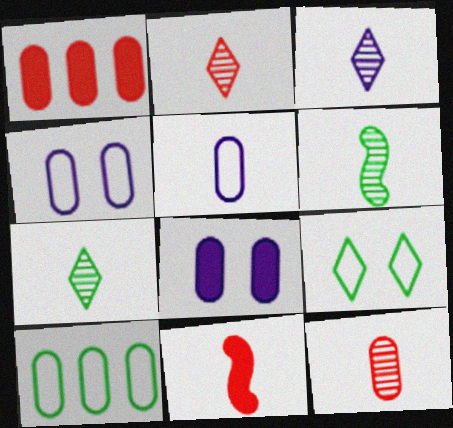[[2, 3, 7], 
[3, 6, 12], 
[5, 7, 11], 
[8, 10, 12]]